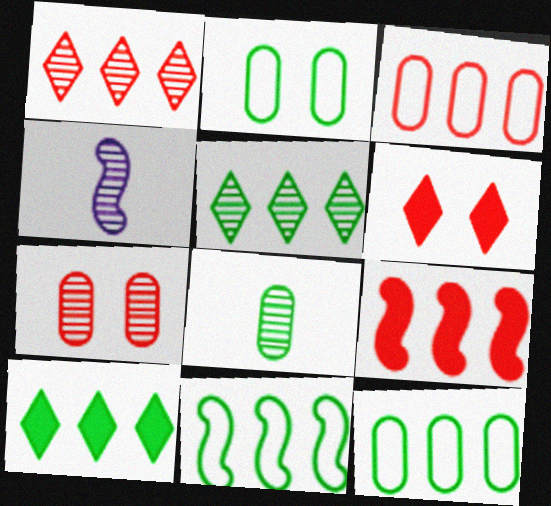[[1, 3, 9], 
[4, 5, 7], 
[4, 6, 12]]